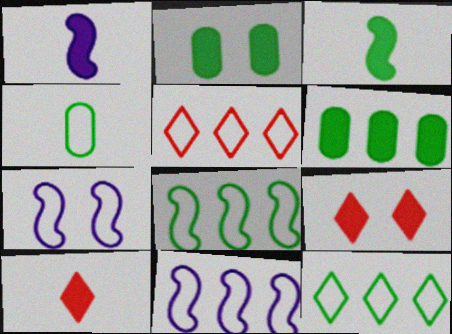[[1, 6, 9], 
[4, 5, 7]]